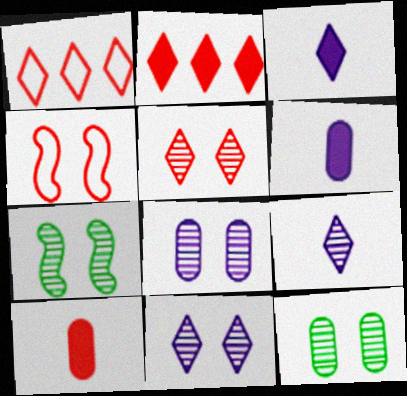[[1, 6, 7], 
[5, 7, 8]]